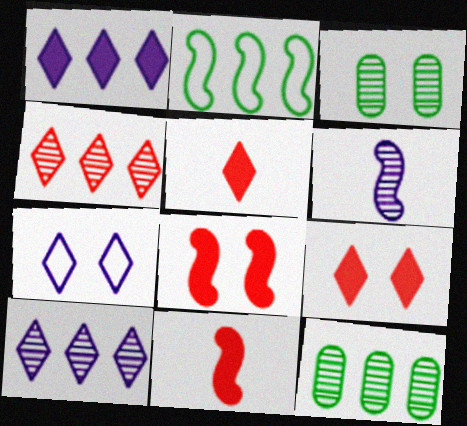[[2, 6, 8], 
[3, 4, 6], 
[3, 7, 8], 
[7, 11, 12]]